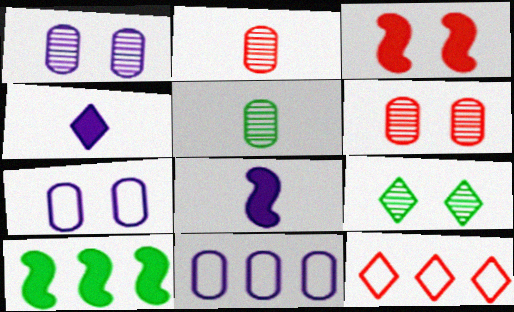[[2, 3, 12], 
[3, 7, 9], 
[3, 8, 10], 
[4, 9, 12]]